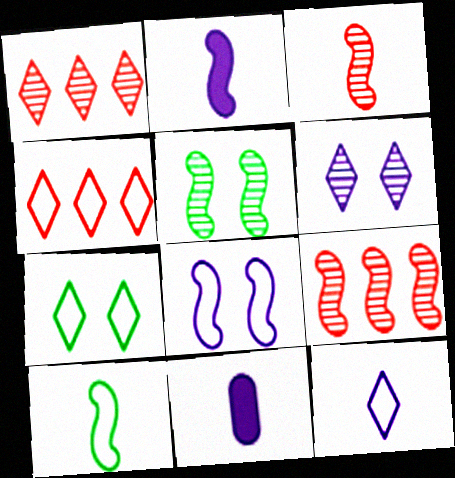[[2, 3, 10], 
[4, 5, 11], 
[4, 7, 12], 
[7, 9, 11]]